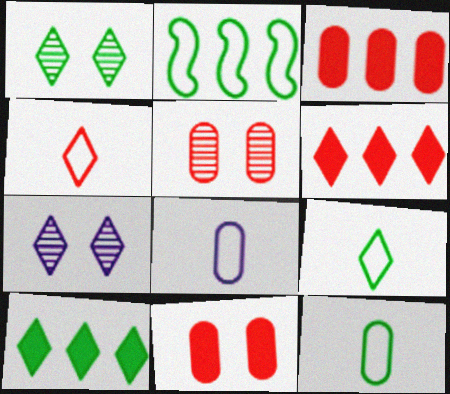[[1, 9, 10], 
[4, 7, 10], 
[6, 7, 9]]